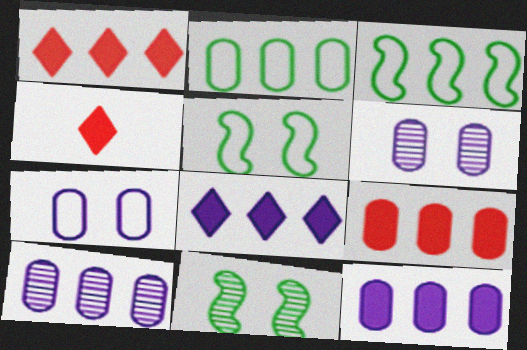[[1, 3, 10], 
[2, 9, 10], 
[3, 4, 6], 
[4, 5, 10]]